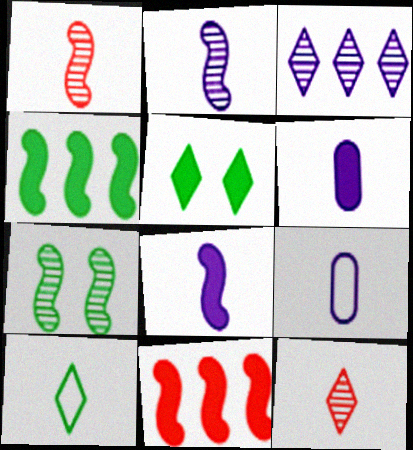[[1, 6, 10], 
[5, 6, 11]]